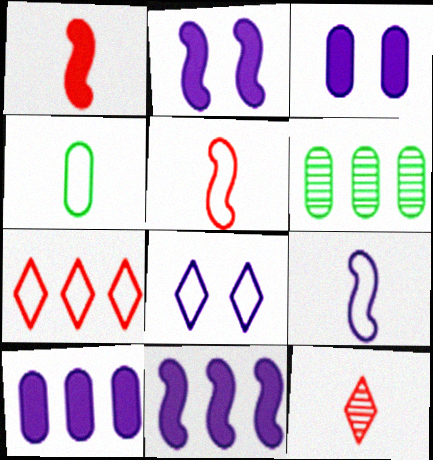[[1, 6, 8], 
[6, 7, 11]]